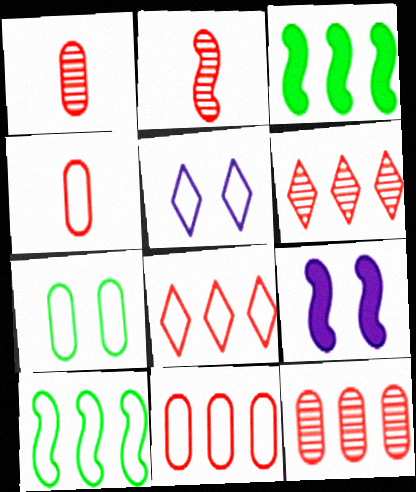[[1, 3, 5], 
[2, 9, 10], 
[4, 5, 10]]